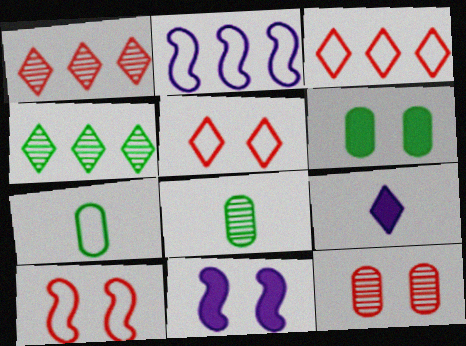[[1, 7, 11], 
[2, 5, 7], 
[3, 8, 11], 
[4, 5, 9]]